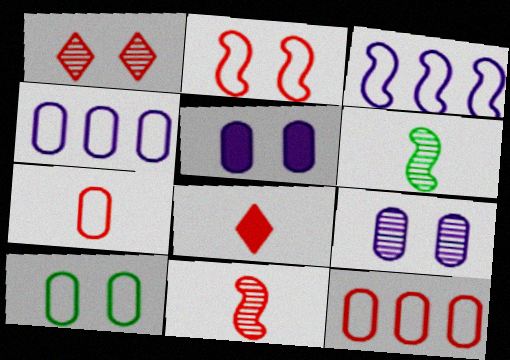[[4, 7, 10], 
[7, 8, 11]]